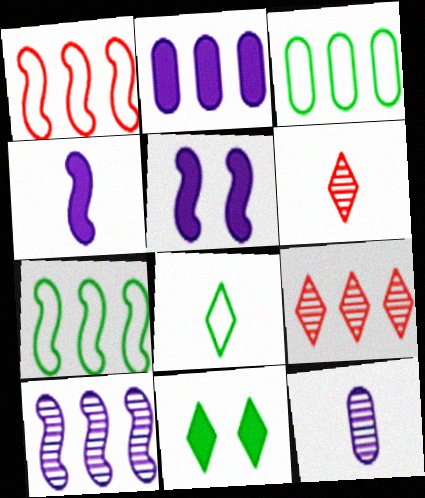[[1, 11, 12], 
[2, 7, 9], 
[3, 5, 6]]